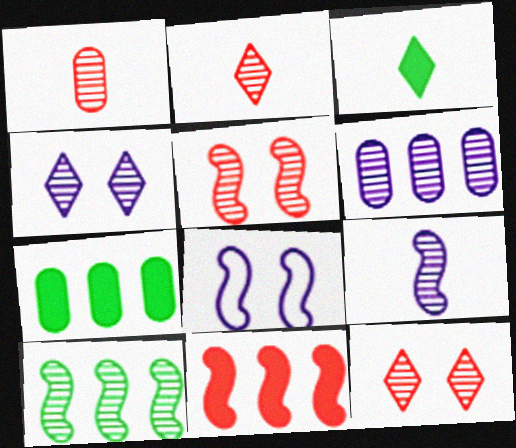[[1, 4, 10], 
[2, 7, 8], 
[4, 6, 9], 
[5, 9, 10]]